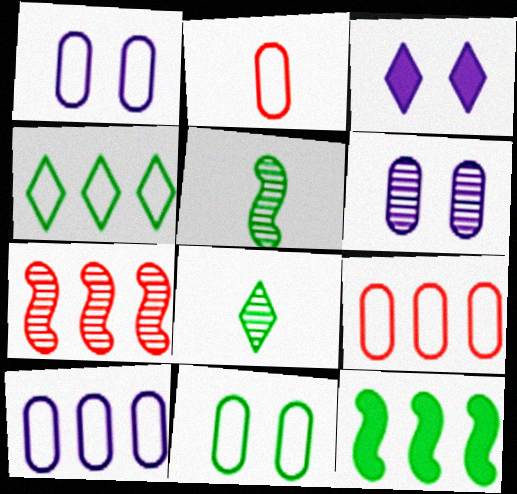[[2, 10, 11], 
[3, 5, 9], 
[6, 7, 8], 
[8, 11, 12]]